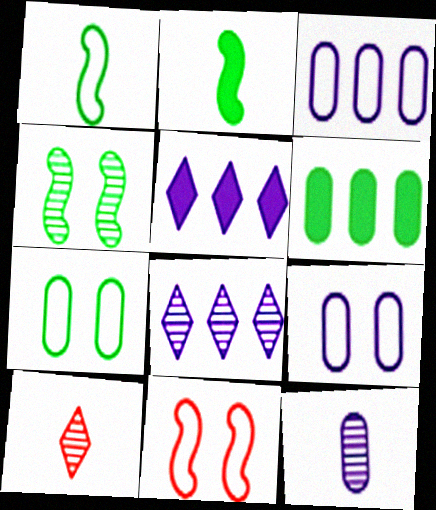[]